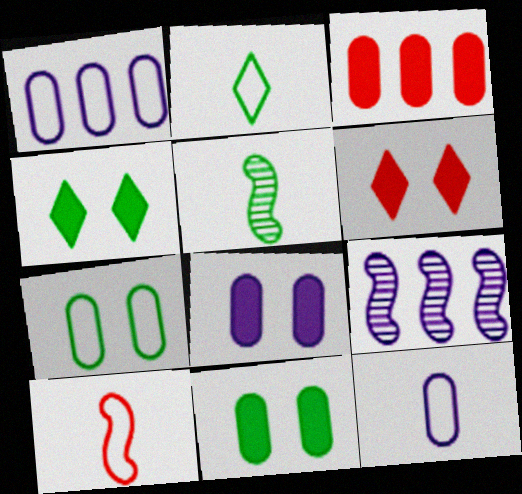[[1, 5, 6], 
[2, 10, 12]]